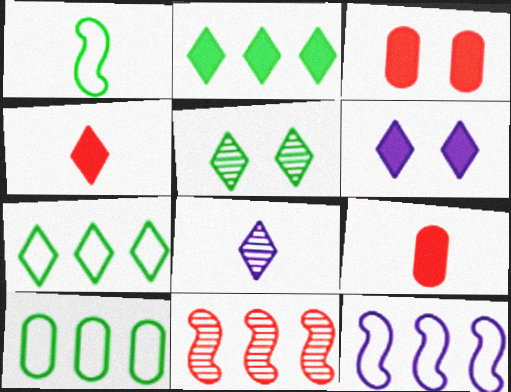[[1, 8, 9], 
[2, 4, 6], 
[5, 9, 12]]